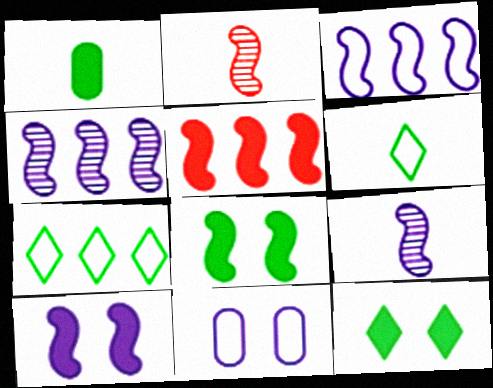[[2, 3, 8], 
[3, 9, 10]]